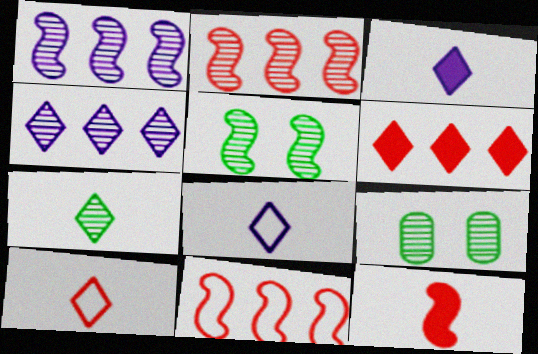[[3, 7, 10], 
[3, 9, 11]]